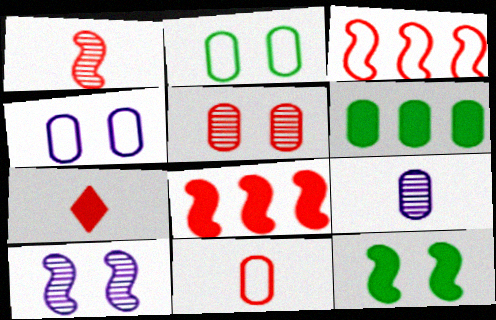[[1, 7, 11], 
[3, 5, 7]]